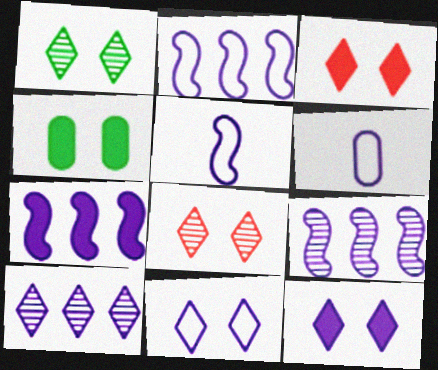[[1, 3, 11], 
[2, 6, 11], 
[2, 7, 9], 
[6, 9, 12]]